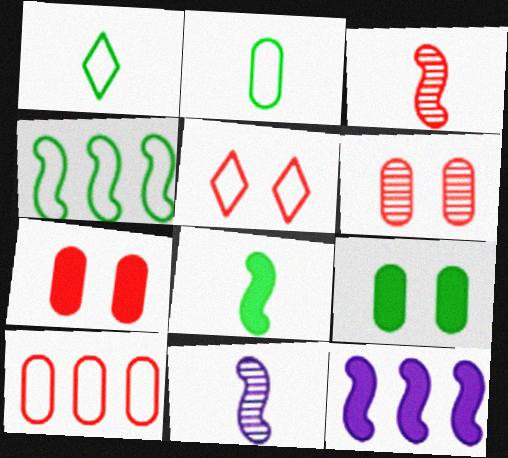[[1, 6, 12]]